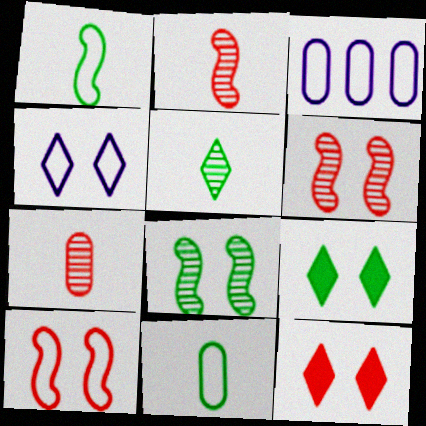[[2, 3, 9]]